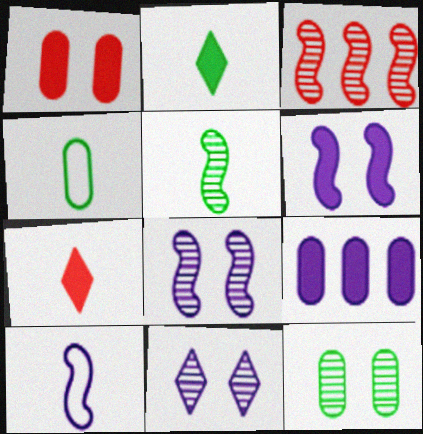[[2, 4, 5], 
[3, 5, 8], 
[9, 10, 11]]